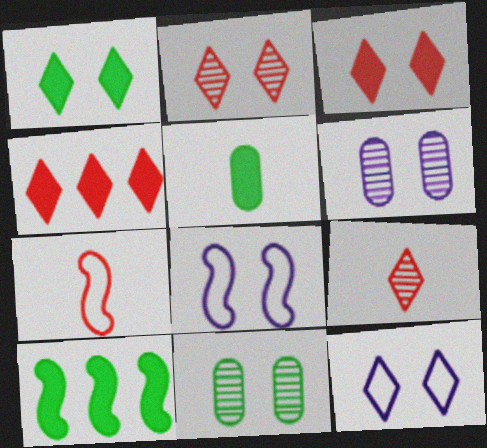[[1, 2, 12], 
[1, 5, 10], 
[3, 8, 11]]